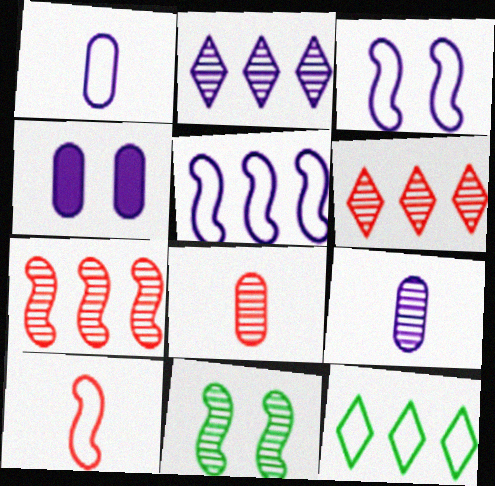[[2, 8, 11], 
[6, 9, 11]]